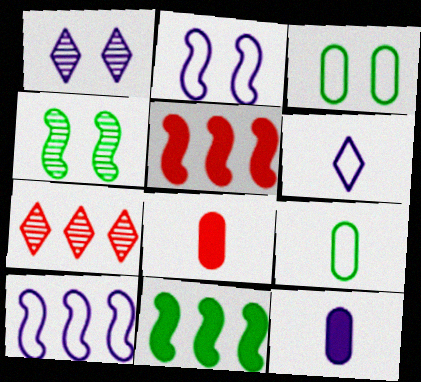[[1, 5, 9], 
[1, 10, 12]]